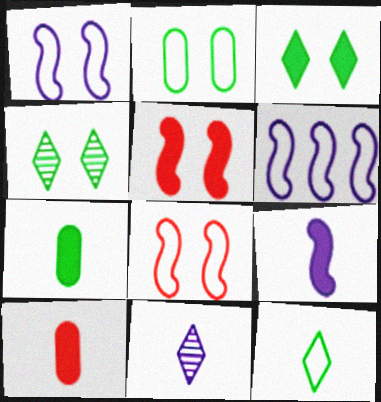[[4, 6, 10]]